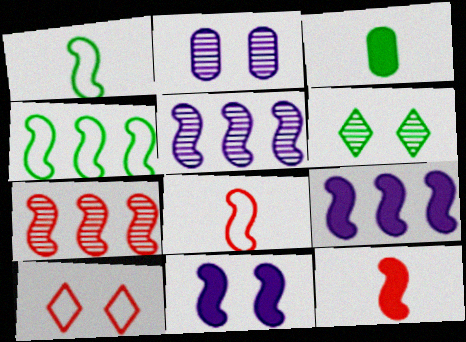[[1, 7, 11], 
[3, 4, 6], 
[3, 5, 10], 
[4, 7, 9]]